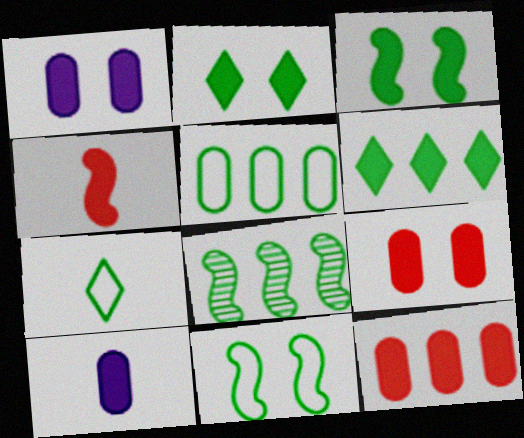[[1, 4, 6], 
[5, 6, 8], 
[5, 7, 11]]